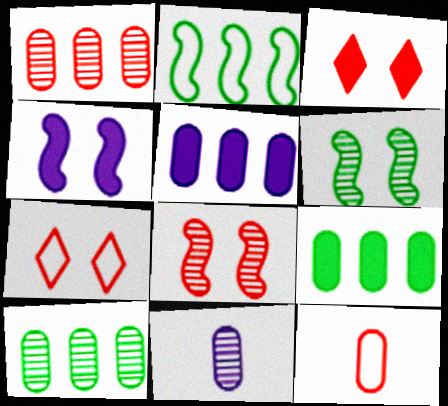[[2, 3, 11]]